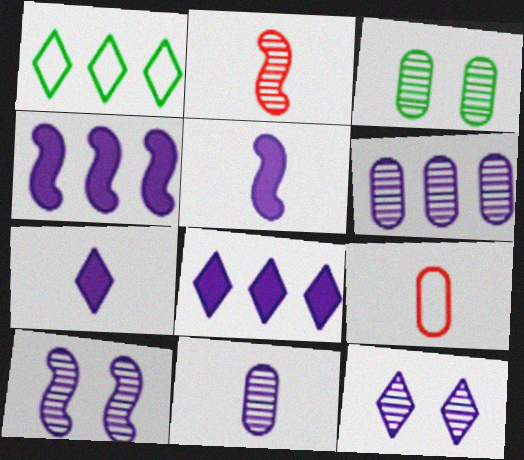[]